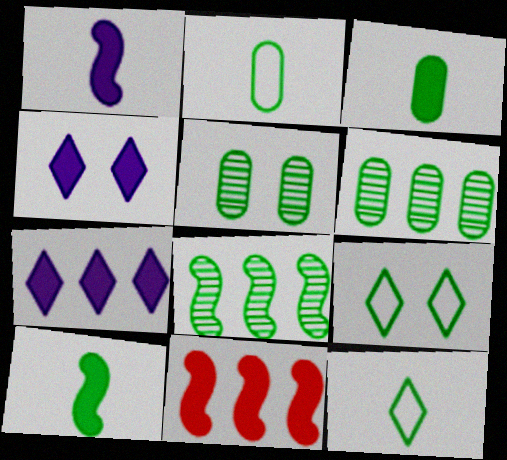[[3, 4, 11], 
[3, 8, 9], 
[6, 9, 10]]